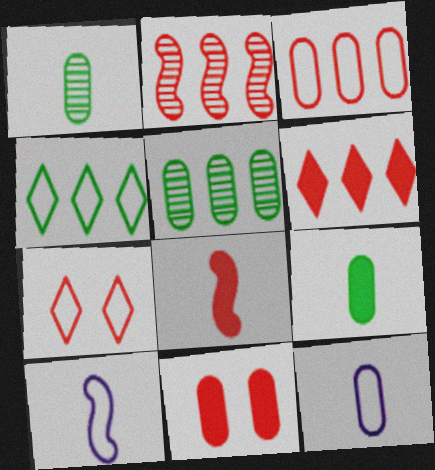[[2, 3, 6], 
[5, 11, 12], 
[6, 8, 11]]